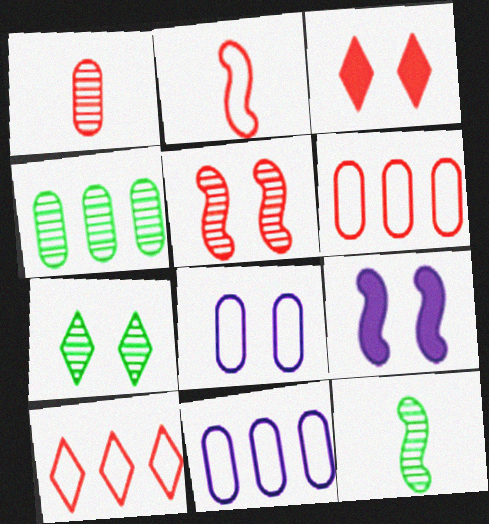[[3, 11, 12], 
[4, 7, 12]]